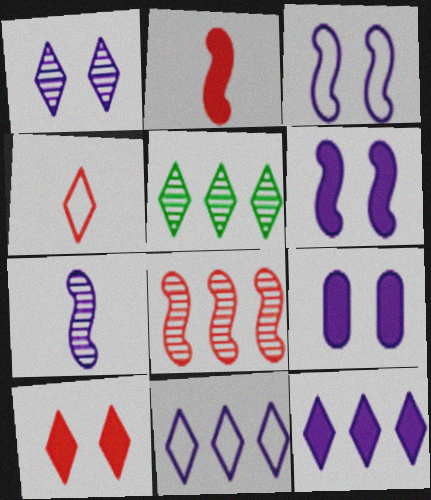[[1, 3, 9], 
[7, 9, 11]]